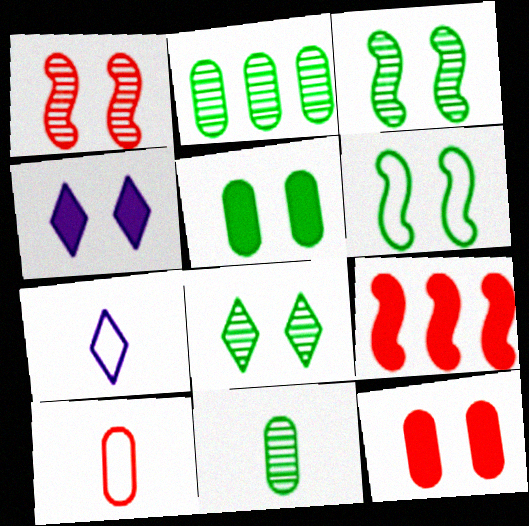[[5, 6, 8]]